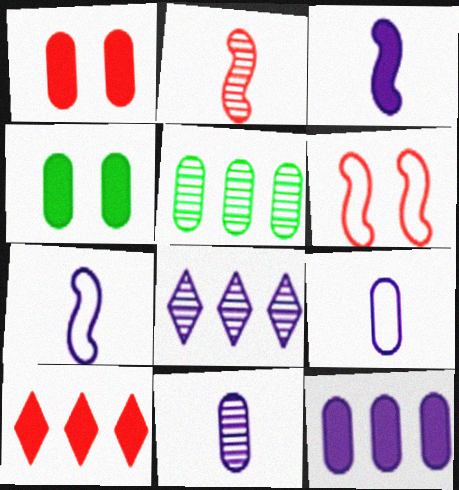[[1, 5, 9], 
[3, 4, 10]]